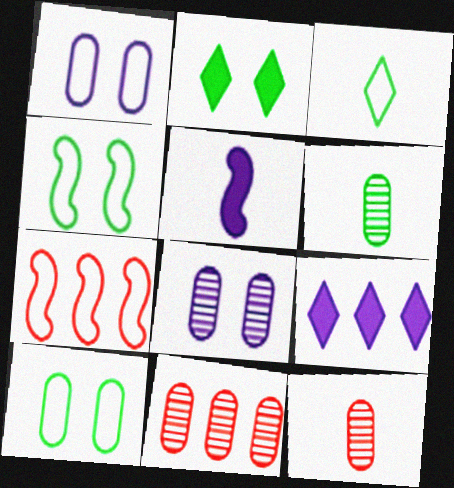[[1, 3, 7], 
[3, 5, 12], 
[4, 9, 12], 
[6, 8, 11]]